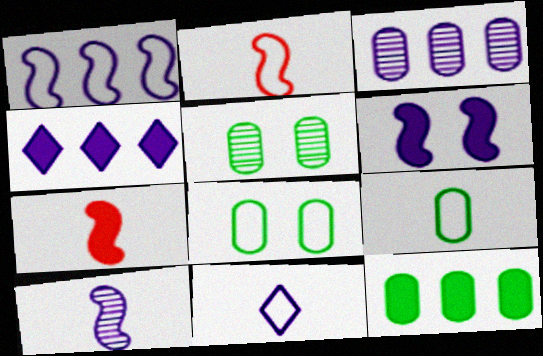[[1, 3, 4], 
[1, 6, 10], 
[2, 4, 5], 
[2, 9, 11], 
[3, 6, 11], 
[5, 9, 12]]